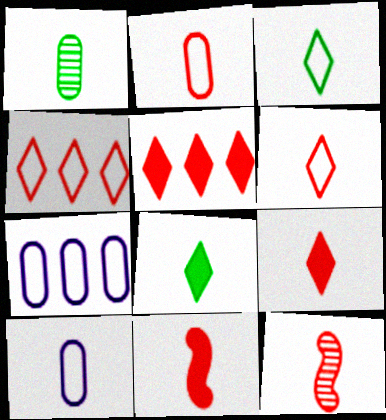[[2, 9, 12], 
[8, 10, 12]]